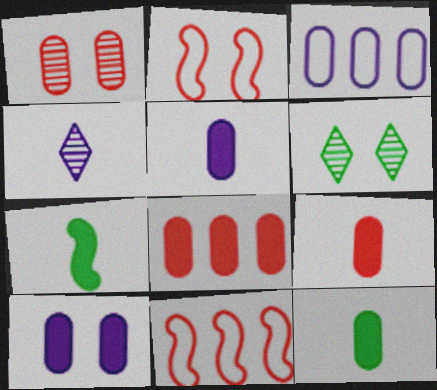[[1, 3, 12], 
[2, 6, 10], 
[5, 6, 11], 
[5, 9, 12], 
[8, 10, 12]]